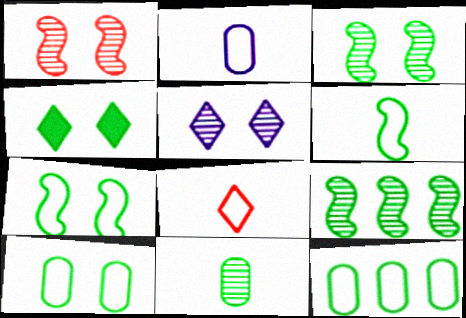[[2, 6, 8], 
[3, 4, 10]]